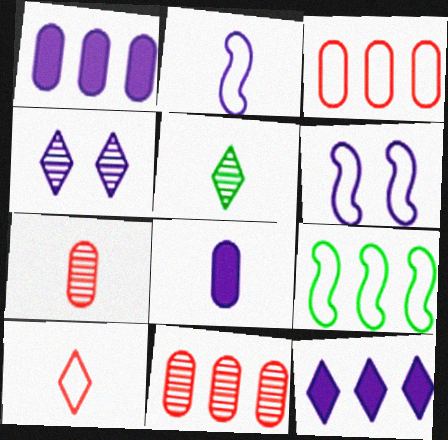[[1, 2, 4], 
[9, 11, 12]]